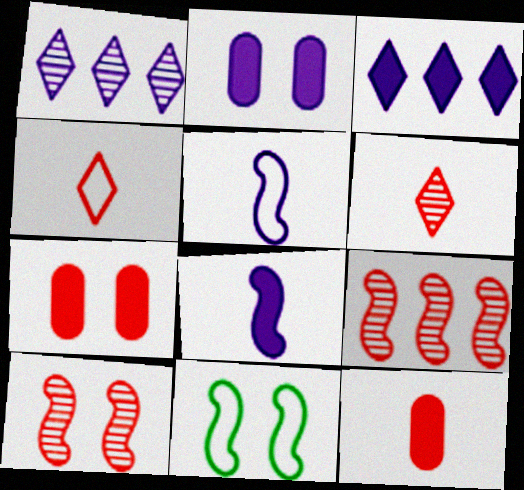[[1, 2, 5], 
[1, 11, 12], 
[2, 3, 8], 
[4, 7, 9], 
[8, 9, 11]]